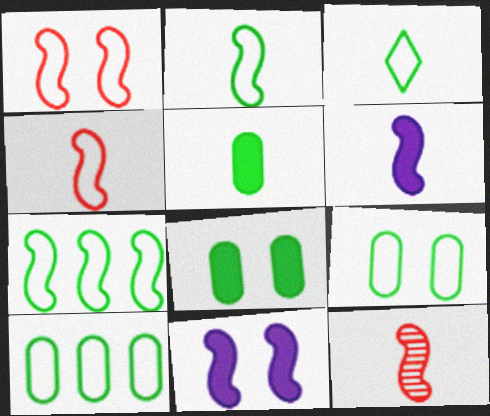[[2, 6, 12], 
[3, 7, 9], 
[7, 11, 12]]